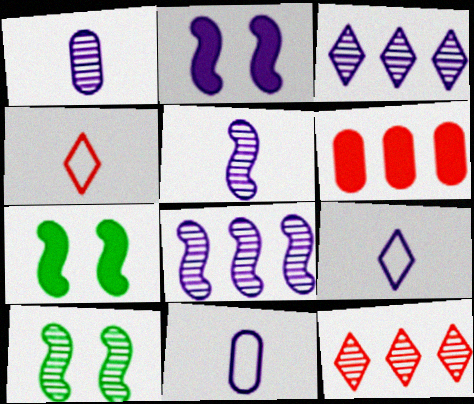[[1, 10, 12], 
[2, 3, 11], 
[6, 9, 10], 
[7, 11, 12]]